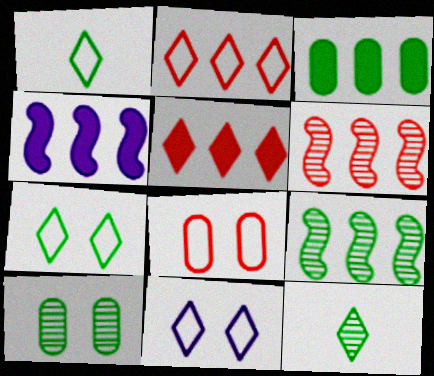[[1, 2, 11], 
[3, 4, 5], 
[4, 8, 12], 
[5, 11, 12], 
[9, 10, 12]]